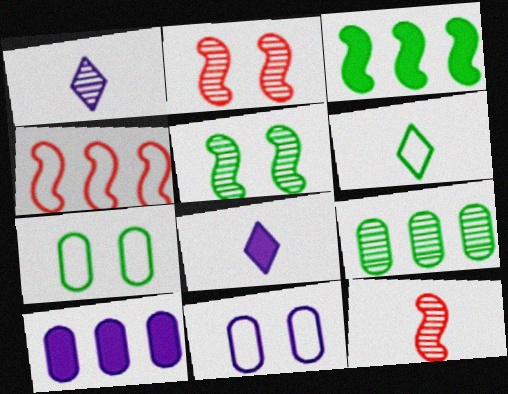[[1, 2, 9], 
[2, 6, 10], 
[4, 6, 11]]